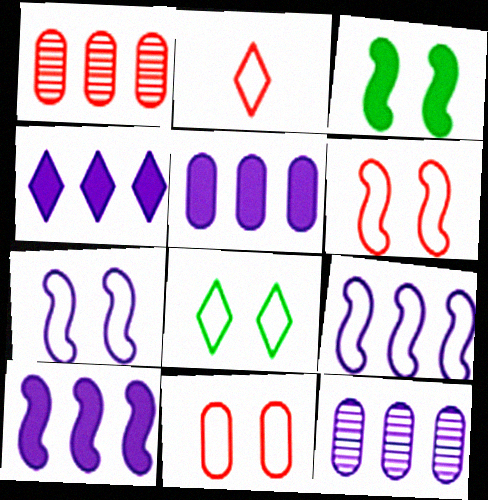[[2, 3, 12], 
[4, 5, 10], 
[4, 9, 12], 
[7, 8, 11]]